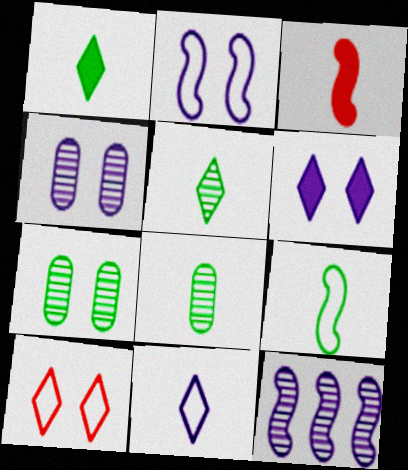[[1, 8, 9], 
[2, 4, 6], 
[3, 8, 11]]